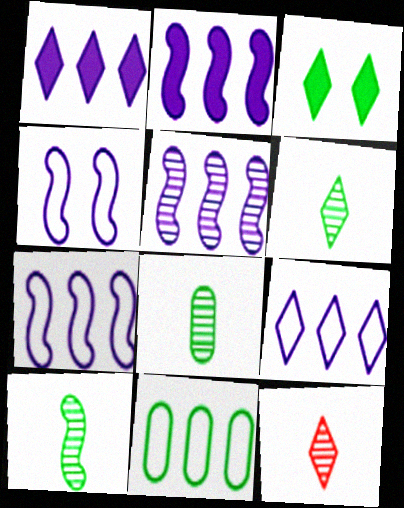[[2, 5, 7], 
[3, 9, 12], 
[3, 10, 11], 
[6, 8, 10]]